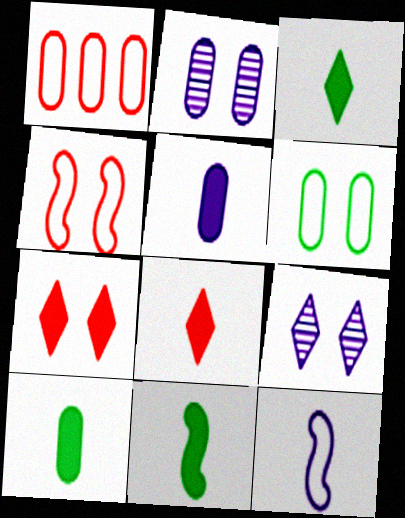[[1, 2, 10], 
[1, 9, 11], 
[3, 10, 11], 
[5, 8, 11]]